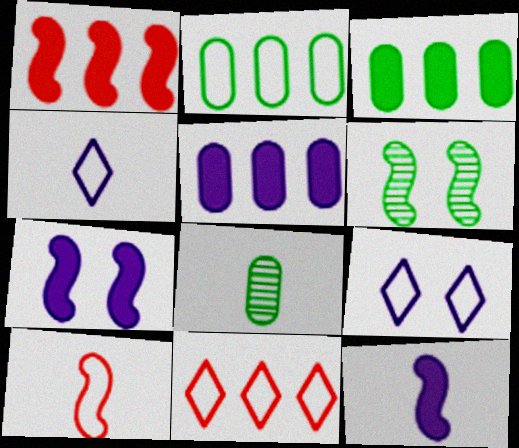[[1, 8, 9], 
[2, 9, 10], 
[7, 8, 11]]